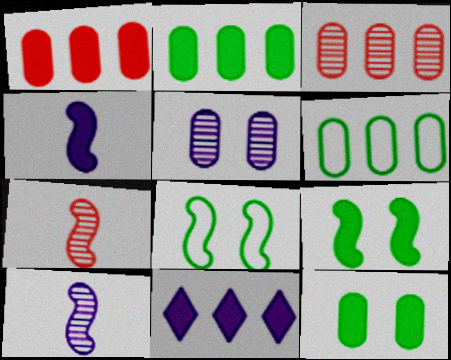[]